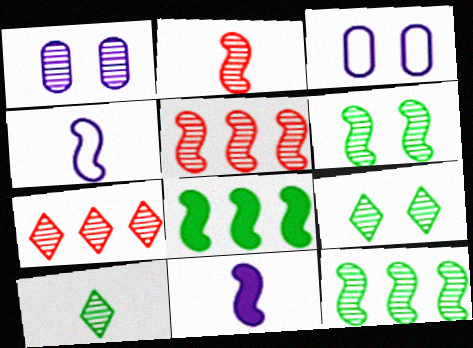[[1, 5, 10]]